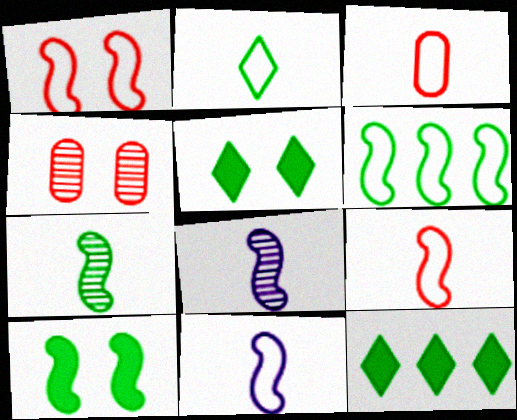[[1, 6, 11], 
[2, 3, 11], 
[4, 11, 12], 
[6, 7, 10]]